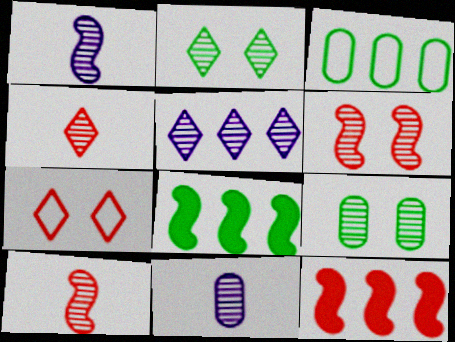[[2, 4, 5], 
[3, 5, 12], 
[5, 9, 10], 
[7, 8, 11]]